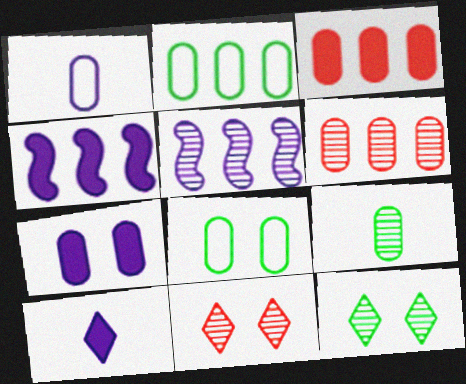[[4, 7, 10], 
[5, 9, 11]]